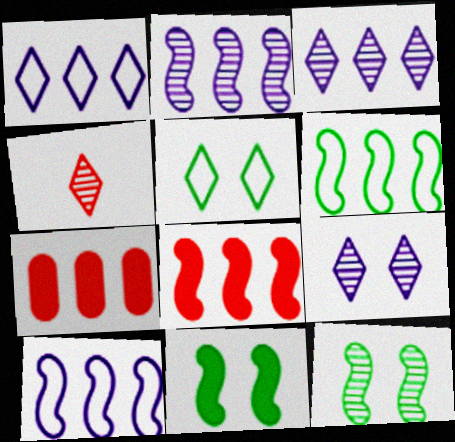[[2, 6, 8], 
[3, 6, 7]]